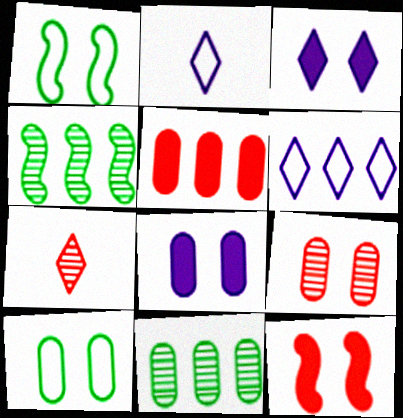[[1, 3, 9], 
[2, 11, 12], 
[4, 5, 6], 
[8, 9, 10]]